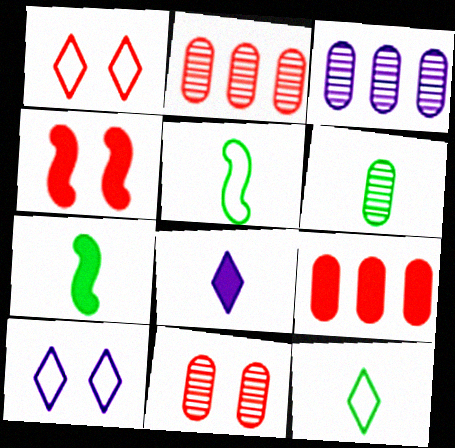[[1, 3, 7], 
[1, 4, 11], 
[2, 7, 10], 
[3, 4, 12], 
[3, 6, 11], 
[6, 7, 12]]